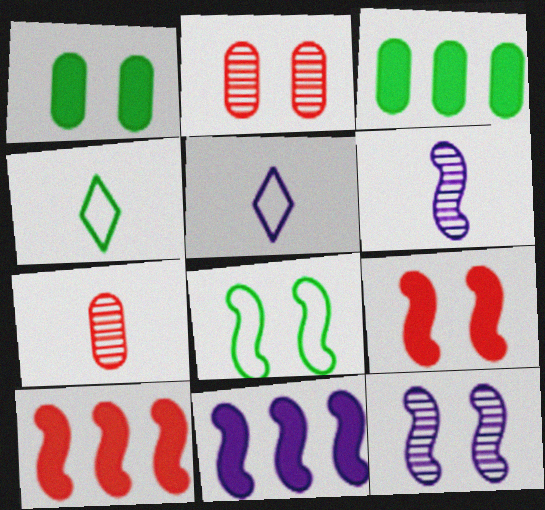[[2, 4, 11], 
[6, 8, 10], 
[8, 9, 12]]